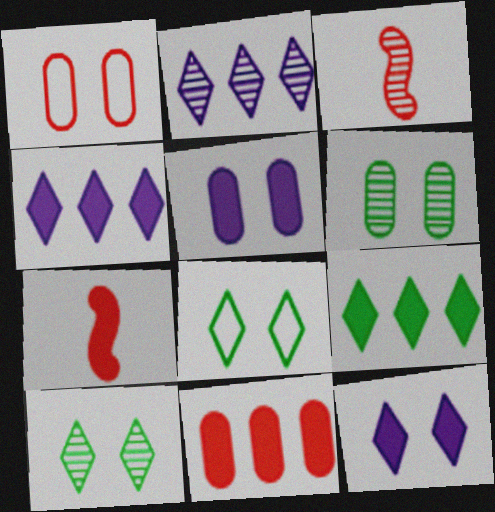[[1, 5, 6], 
[2, 3, 6], 
[5, 7, 9]]